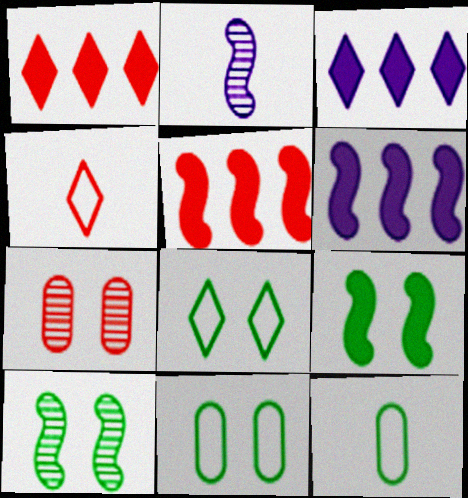[[1, 2, 11], 
[4, 5, 7]]